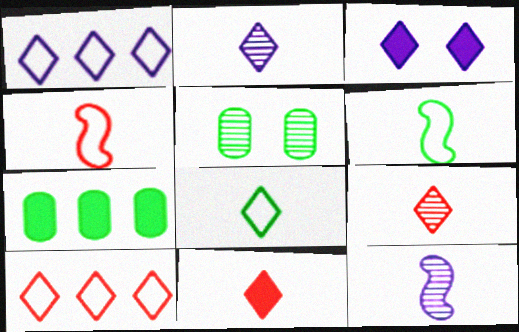[[1, 2, 3], 
[2, 8, 11]]